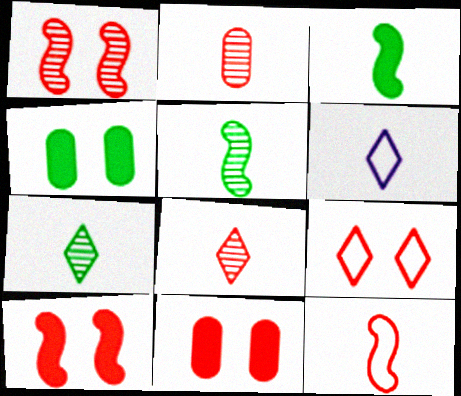[[1, 9, 11], 
[2, 3, 6]]